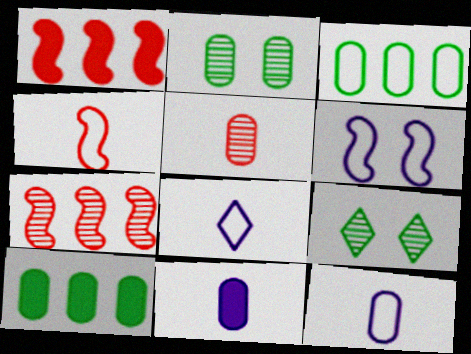[[1, 2, 8], 
[1, 9, 12]]